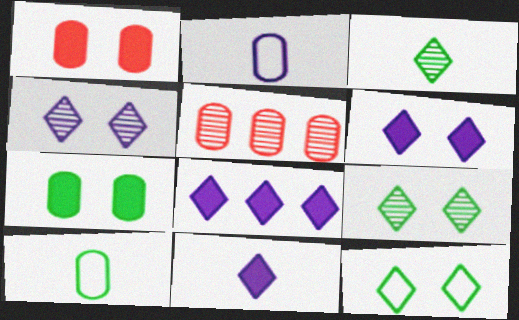[[2, 5, 7], 
[6, 8, 11]]